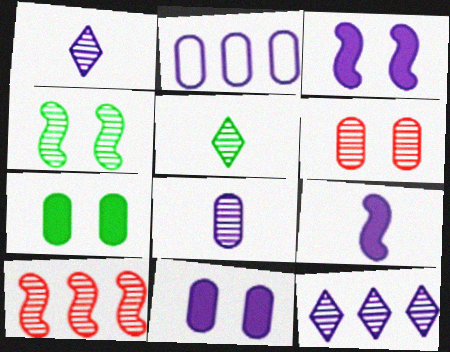[[1, 2, 3], 
[2, 8, 11]]